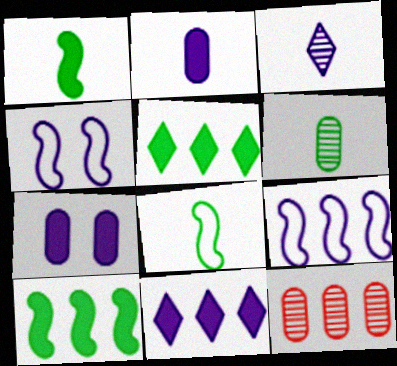[[3, 7, 9], 
[5, 9, 12]]